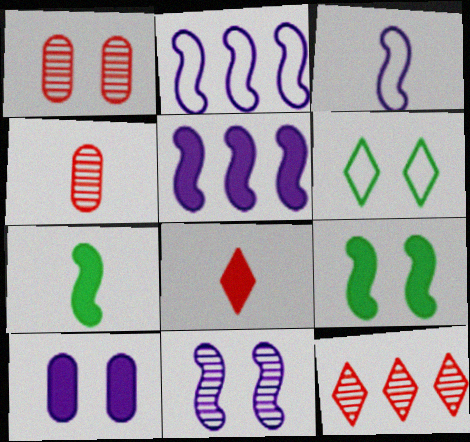[[3, 5, 11], 
[4, 5, 6]]